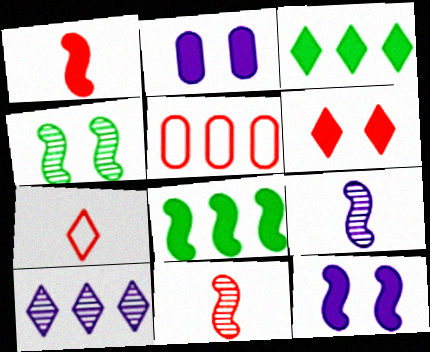[[1, 2, 3], 
[1, 8, 12], 
[5, 6, 11], 
[5, 8, 10]]